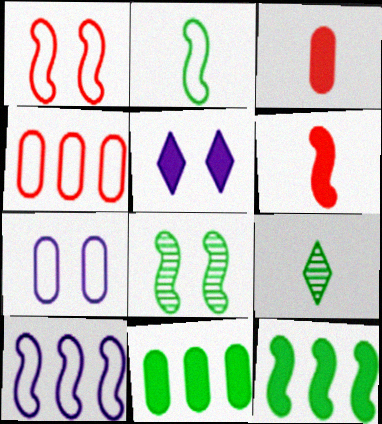[[1, 2, 10], 
[2, 8, 12], 
[3, 5, 12], 
[5, 6, 11], 
[6, 8, 10]]